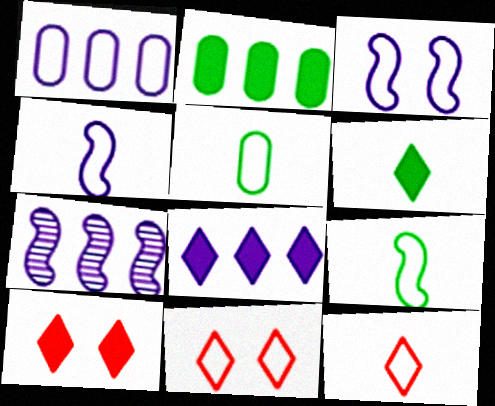[[1, 7, 8], 
[1, 9, 11], 
[4, 5, 12], 
[5, 7, 10], 
[6, 8, 10]]